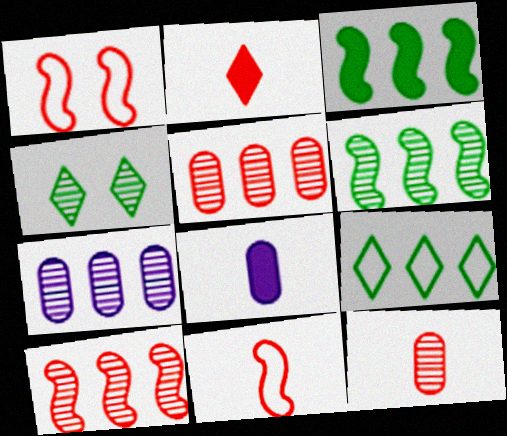[[1, 2, 5], 
[2, 11, 12]]